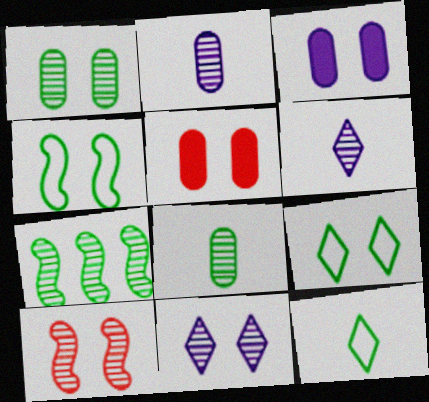[[1, 10, 11], 
[3, 9, 10], 
[4, 5, 11]]